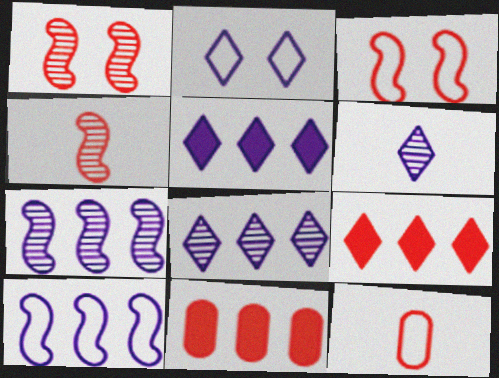[[1, 9, 12], 
[2, 5, 6]]